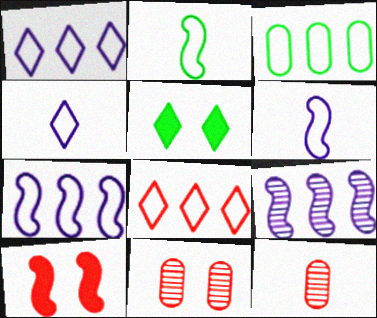[[2, 9, 10], 
[3, 7, 8], 
[5, 7, 12], 
[8, 10, 12]]